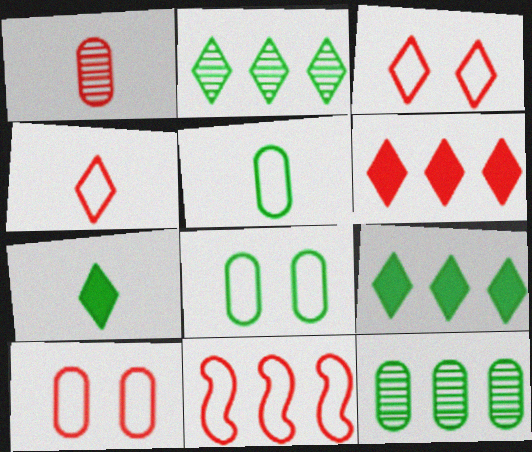[[4, 10, 11]]